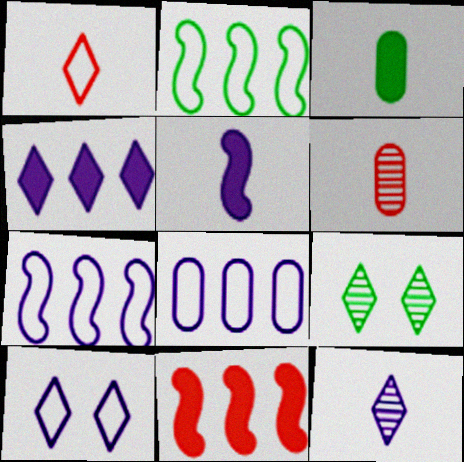[[1, 4, 9], 
[2, 3, 9], 
[4, 10, 12]]